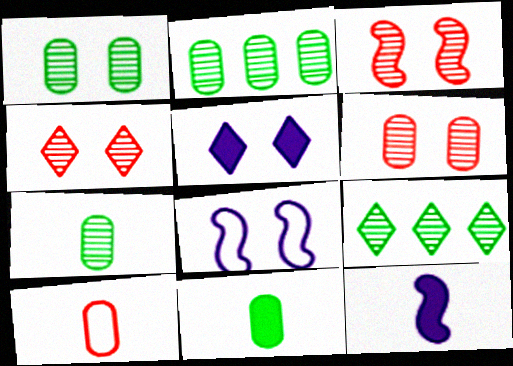[[1, 2, 7], 
[3, 4, 6]]